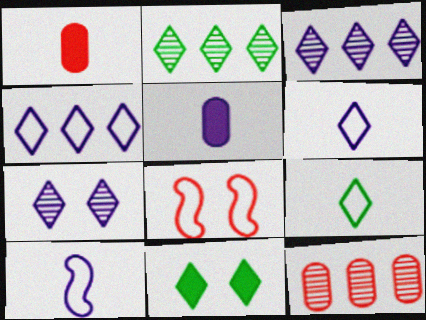[[2, 5, 8], 
[2, 9, 11], 
[10, 11, 12]]